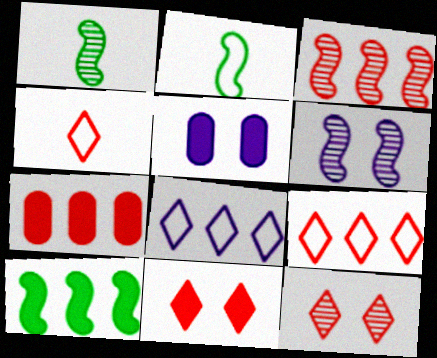[[1, 3, 6], 
[1, 5, 9], 
[3, 7, 9]]